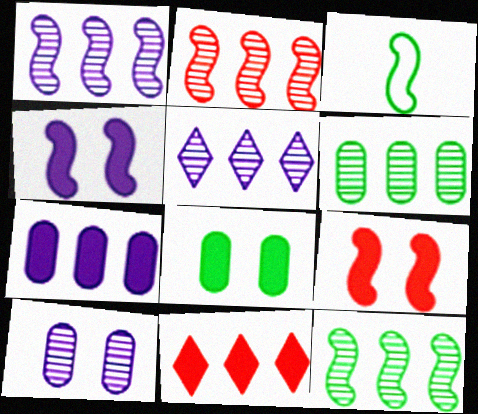[[1, 2, 12], 
[1, 3, 9], 
[2, 3, 4], 
[2, 5, 6], 
[3, 10, 11]]